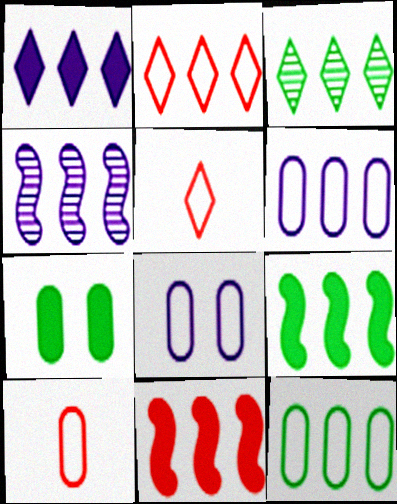[[1, 2, 3], 
[1, 4, 6], 
[3, 6, 11], 
[3, 9, 12], 
[4, 5, 7], 
[8, 10, 12]]